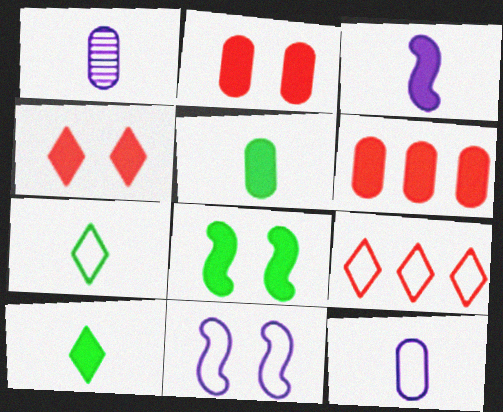[[1, 8, 9]]